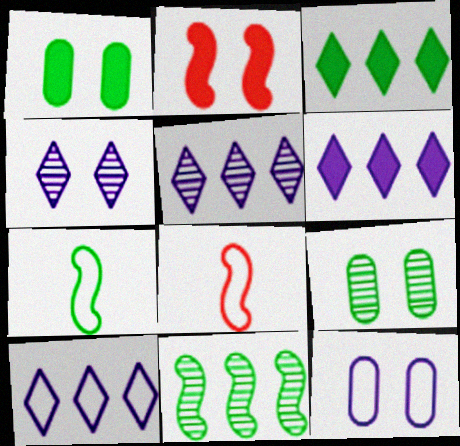[[1, 5, 8], 
[3, 7, 9], 
[5, 6, 10], 
[6, 8, 9]]